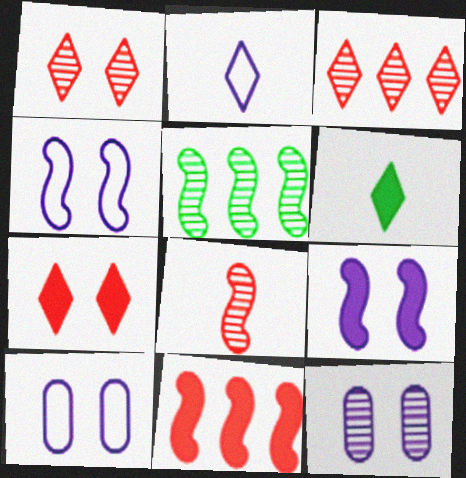[]